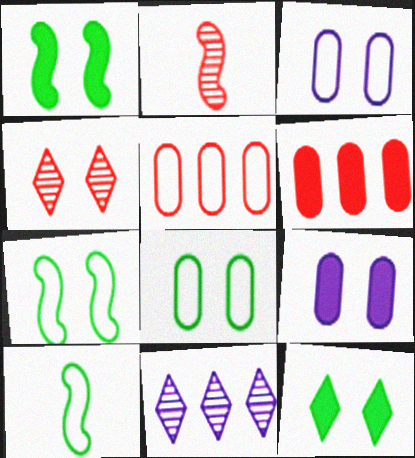[[1, 3, 4], 
[4, 7, 9]]